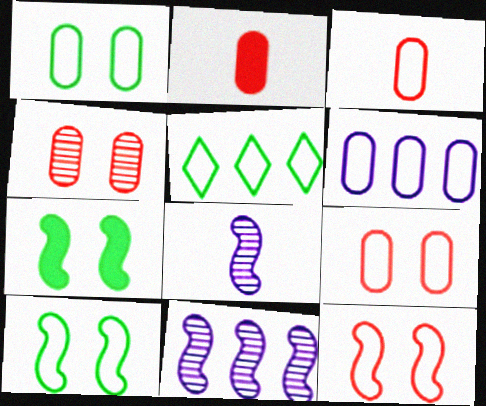[[1, 3, 6]]